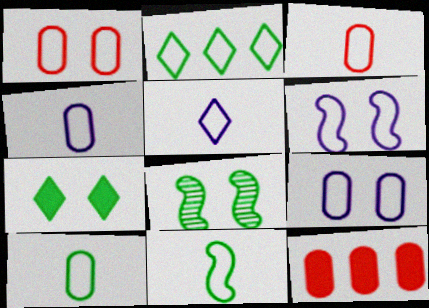[[2, 3, 6], 
[3, 4, 10], 
[3, 5, 11], 
[5, 8, 12]]